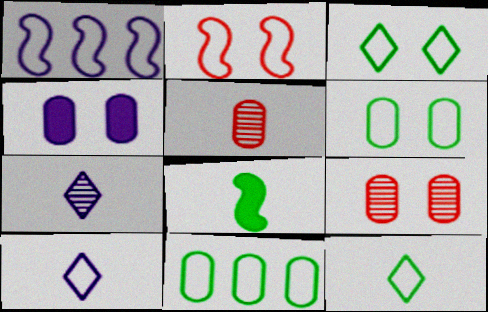[[1, 4, 7], 
[2, 10, 11], 
[4, 5, 11], 
[4, 6, 9], 
[5, 8, 10]]